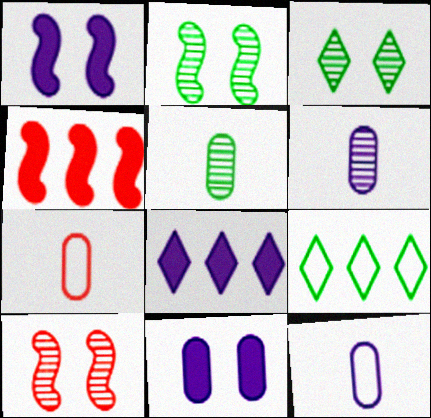[[2, 7, 8], 
[3, 4, 12]]